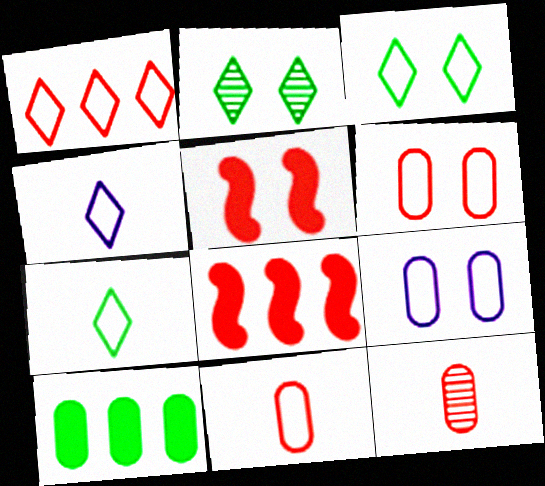[[1, 3, 4], 
[1, 5, 12], 
[2, 5, 9], 
[9, 10, 12]]